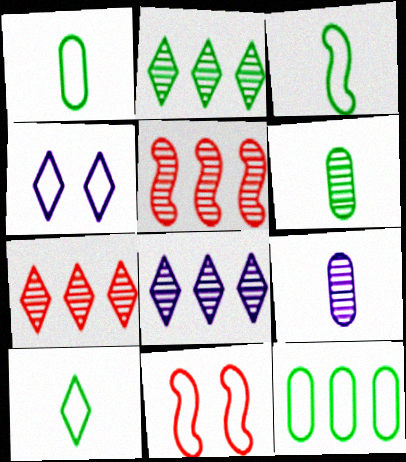[[1, 3, 10], 
[2, 7, 8]]